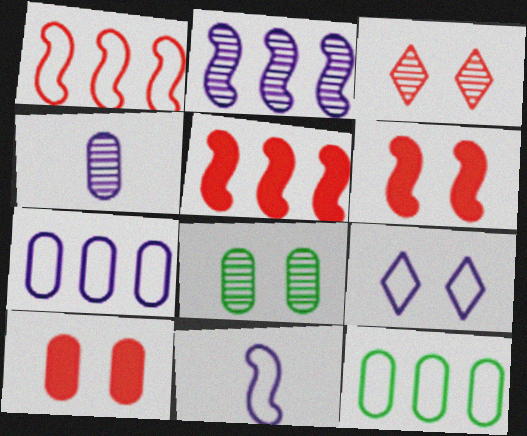[[4, 10, 12], 
[6, 8, 9], 
[7, 9, 11]]